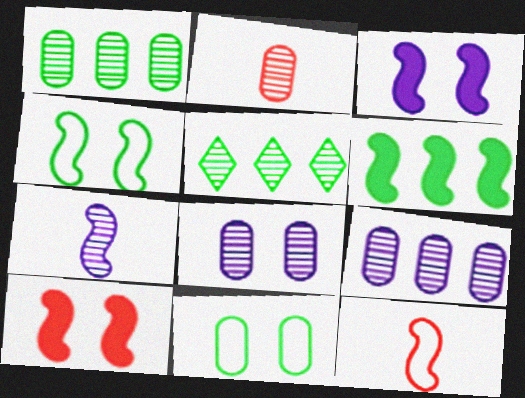[[1, 2, 8]]